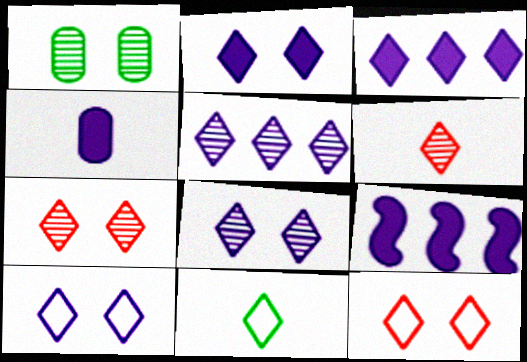[[2, 4, 9], 
[2, 8, 10], 
[3, 7, 11]]